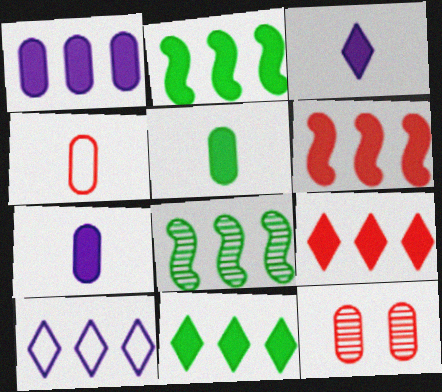[[1, 2, 9], 
[1, 6, 11]]